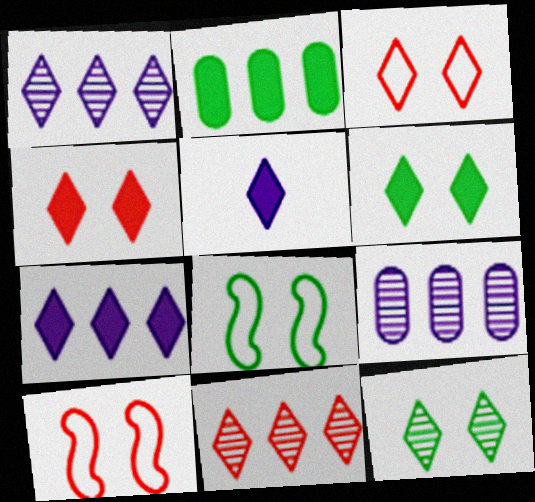[]